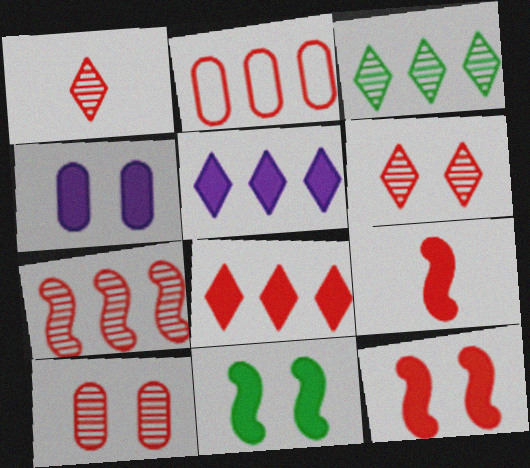[[1, 2, 12], 
[1, 7, 10], 
[2, 6, 9], 
[2, 7, 8]]